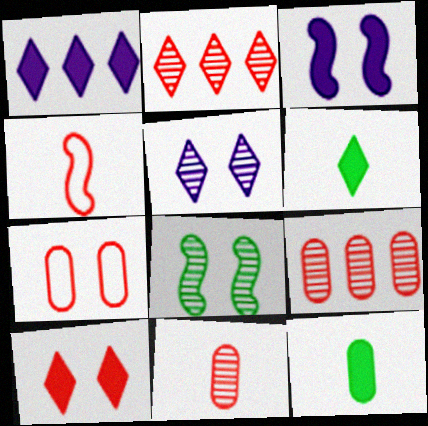[[1, 6, 10], 
[4, 9, 10]]